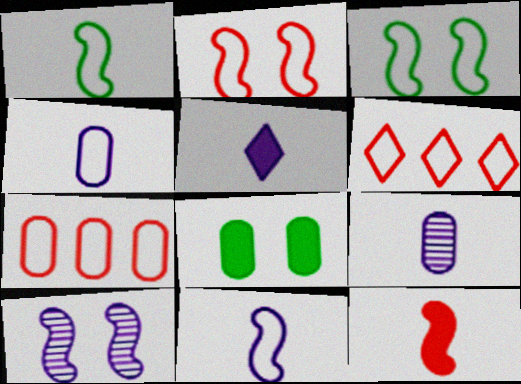[[3, 4, 6], 
[5, 9, 11], 
[7, 8, 9]]